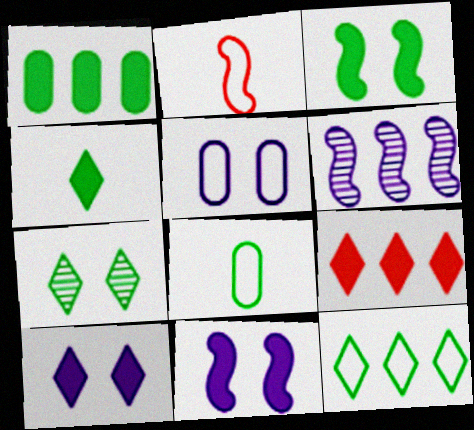[[1, 3, 4], 
[2, 3, 6], 
[2, 5, 12], 
[4, 7, 12], 
[4, 9, 10]]